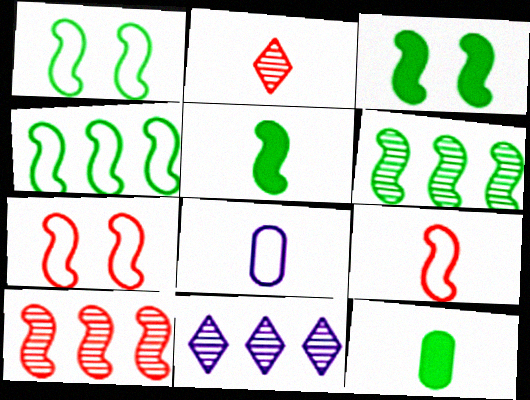[[1, 5, 6], 
[2, 5, 8], 
[7, 11, 12]]